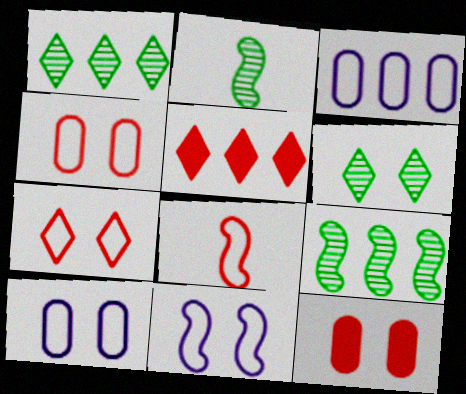[[2, 5, 10], 
[3, 5, 9], 
[6, 11, 12]]